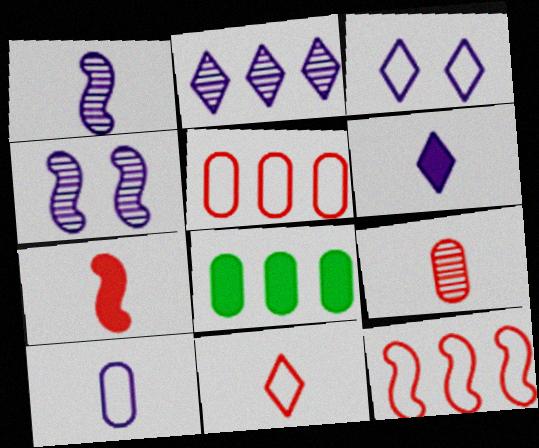[[1, 6, 10], 
[2, 3, 6], 
[2, 8, 12], 
[4, 8, 11], 
[7, 9, 11]]